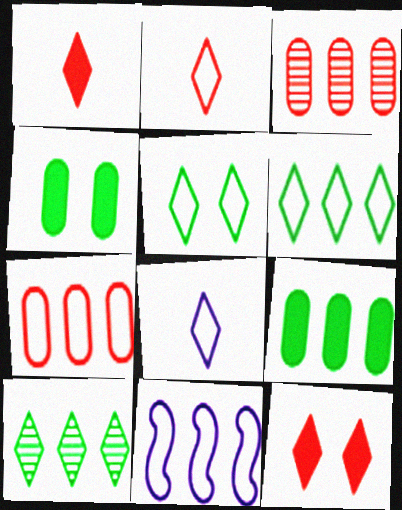[[6, 7, 11], 
[8, 10, 12]]